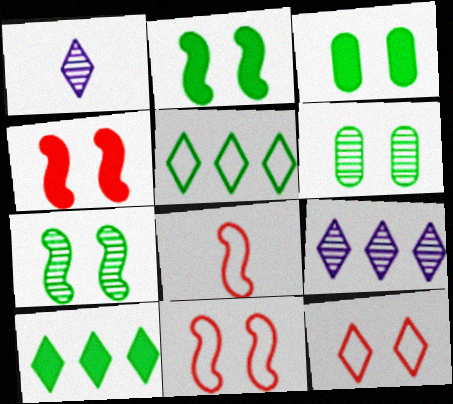[[1, 10, 12], 
[3, 8, 9]]